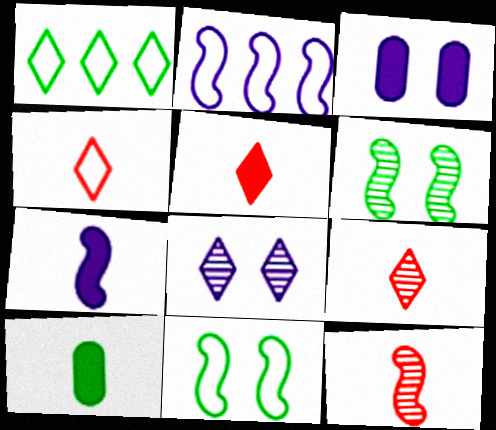[[1, 3, 12], 
[1, 5, 8], 
[1, 6, 10], 
[4, 5, 9], 
[5, 7, 10]]